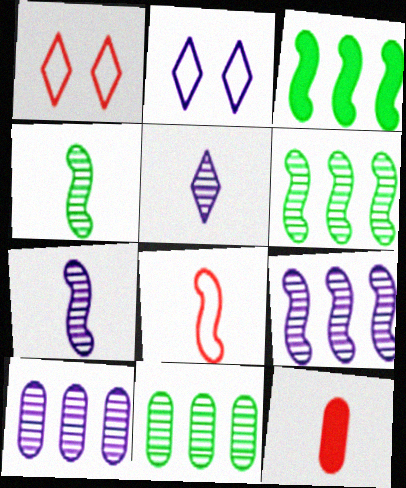[[2, 6, 12]]